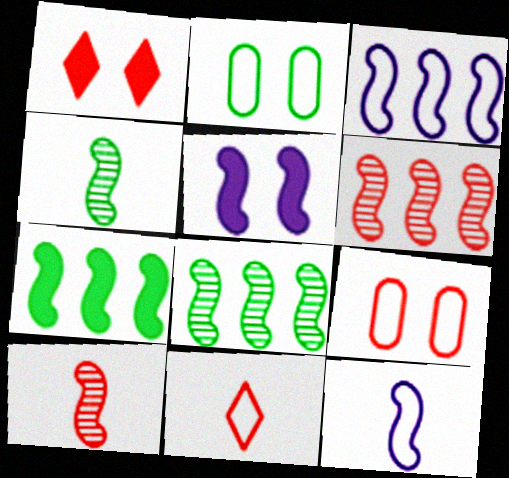[[2, 3, 11], 
[3, 6, 7]]